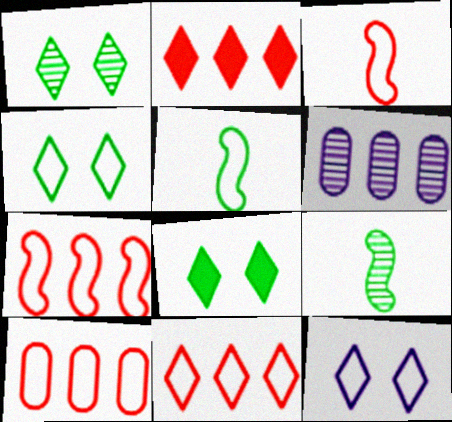[[1, 4, 8], 
[3, 6, 8], 
[5, 10, 12], 
[7, 10, 11]]